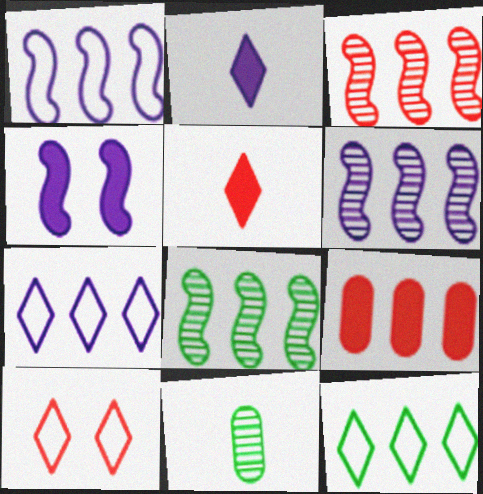[[3, 6, 8], 
[6, 9, 12], 
[7, 8, 9]]